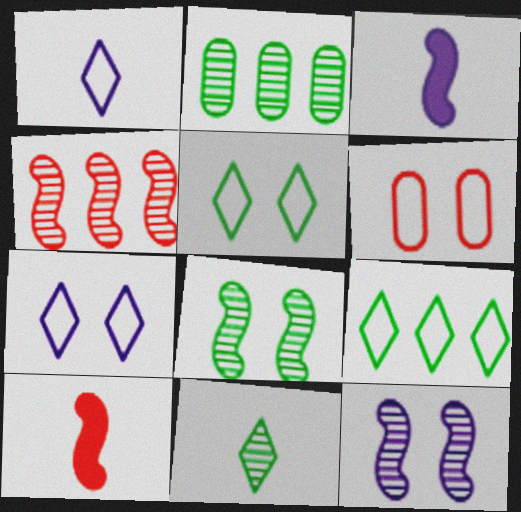[[2, 7, 10], 
[2, 8, 11]]